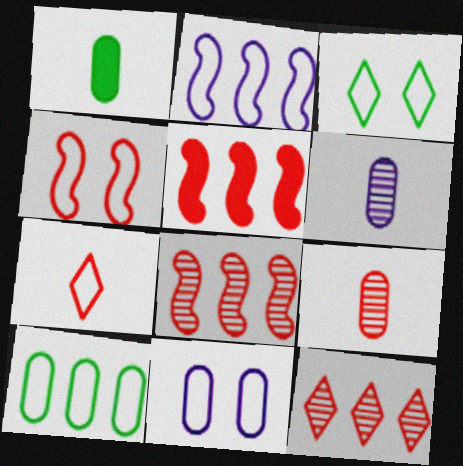[[3, 4, 11], 
[3, 5, 6]]